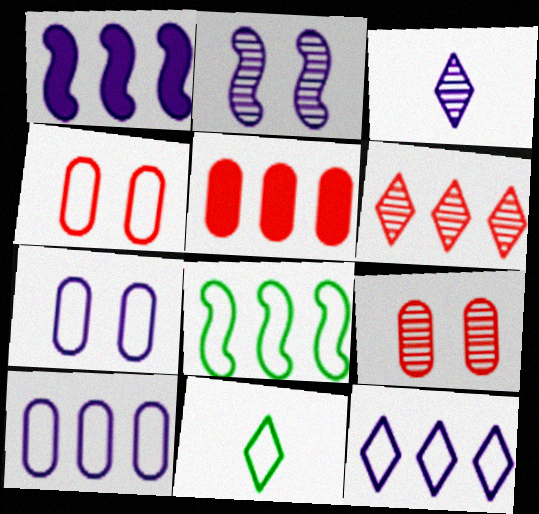[[1, 3, 7], 
[1, 9, 11], 
[2, 5, 11]]